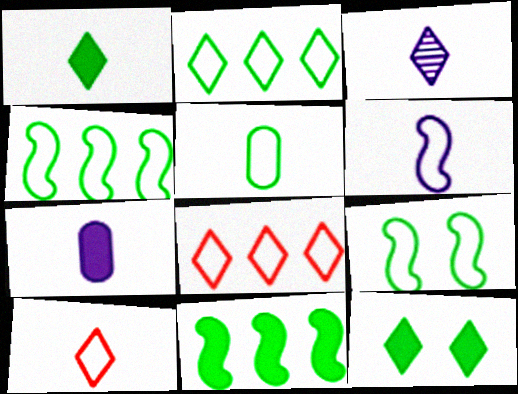[[1, 3, 10], 
[2, 5, 9], 
[3, 6, 7], 
[3, 8, 12], 
[5, 6, 10]]